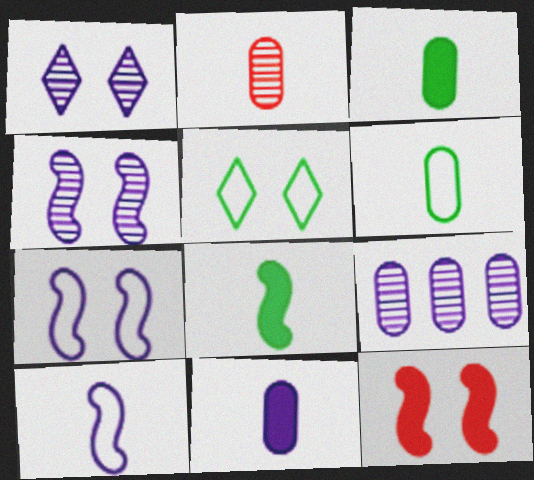[[2, 6, 11]]